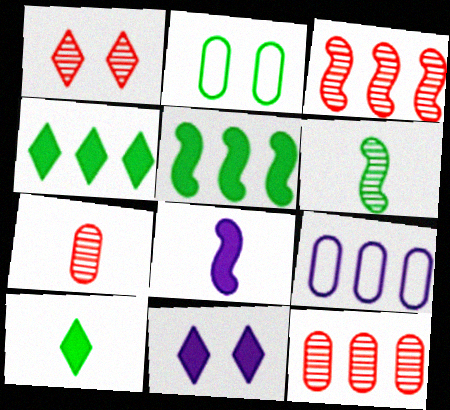[[1, 3, 7], 
[2, 4, 6], 
[3, 4, 9]]